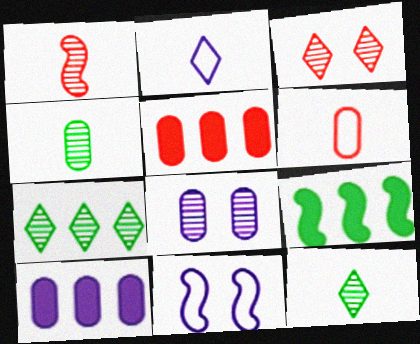[[1, 7, 8], 
[1, 9, 11], 
[5, 11, 12]]